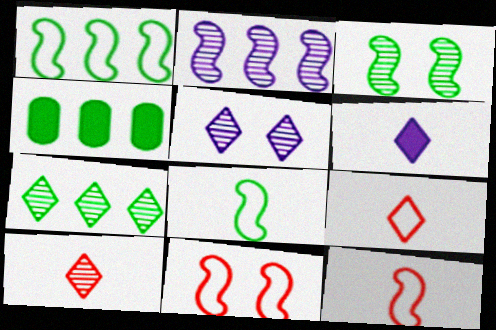[[1, 4, 7], 
[4, 5, 12], 
[5, 7, 10]]